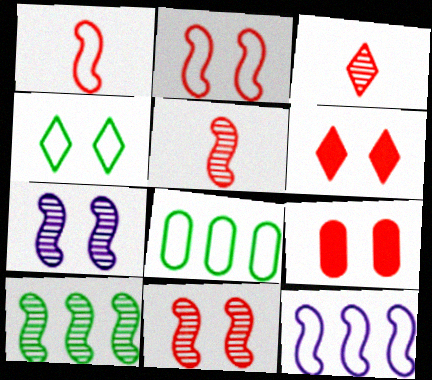[[4, 7, 9], 
[5, 7, 10]]